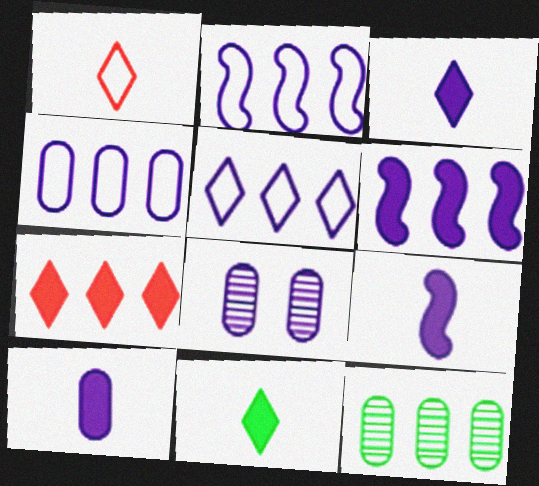[[2, 3, 8], 
[2, 4, 5], 
[2, 7, 12], 
[3, 9, 10], 
[4, 8, 10], 
[5, 8, 9]]